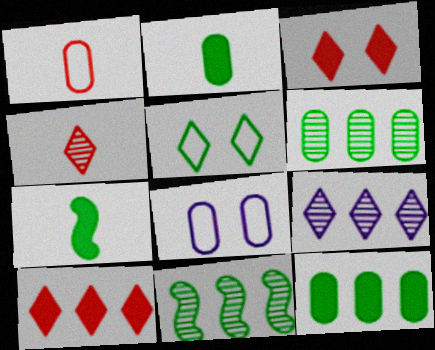[[2, 5, 11], 
[5, 6, 7]]